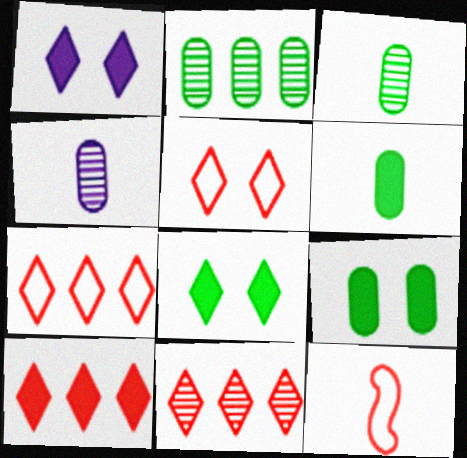[[1, 2, 12], 
[7, 10, 11]]